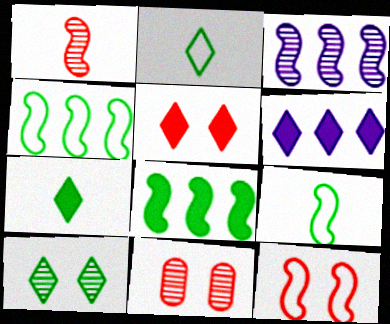[[5, 6, 7], 
[5, 11, 12], 
[6, 9, 11]]